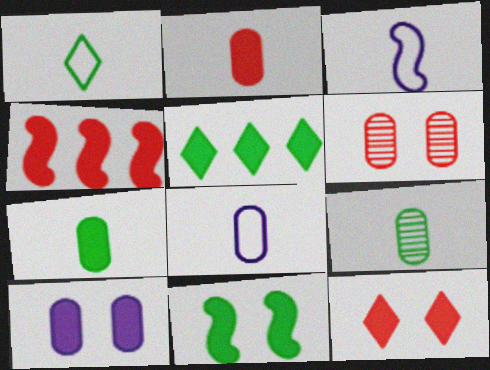[[2, 4, 12], 
[2, 8, 9], 
[3, 5, 6], 
[5, 7, 11], 
[10, 11, 12]]